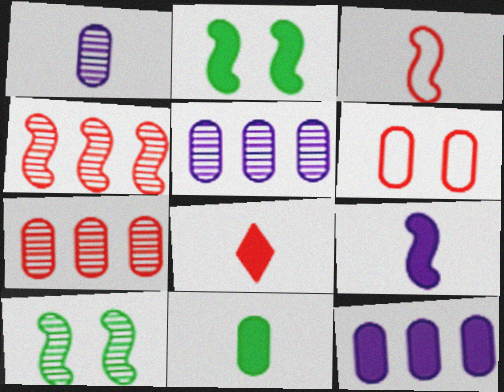[[2, 8, 12], 
[4, 6, 8], 
[5, 6, 11], 
[8, 9, 11]]